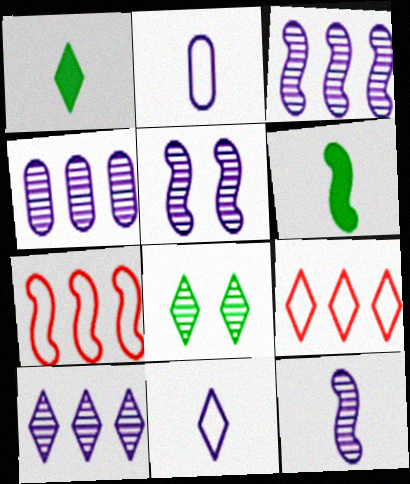[[3, 4, 10], 
[3, 5, 12], 
[5, 6, 7]]